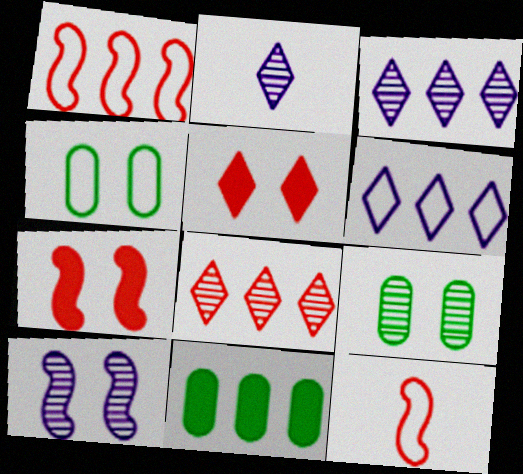[[1, 3, 11], 
[4, 5, 10], 
[4, 6, 12]]